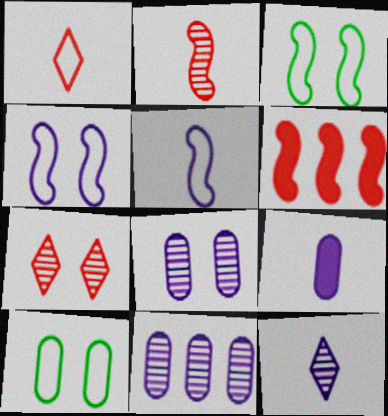[[5, 9, 12], 
[6, 10, 12]]